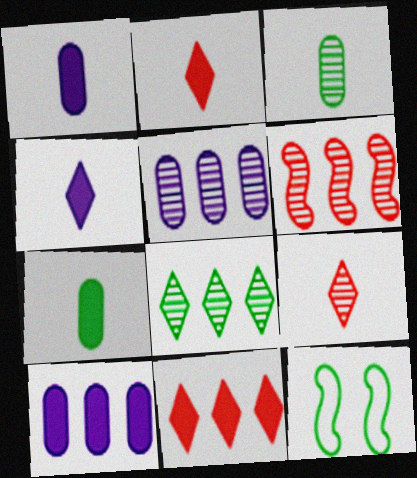[[2, 5, 12], 
[5, 6, 8], 
[7, 8, 12], 
[9, 10, 12]]